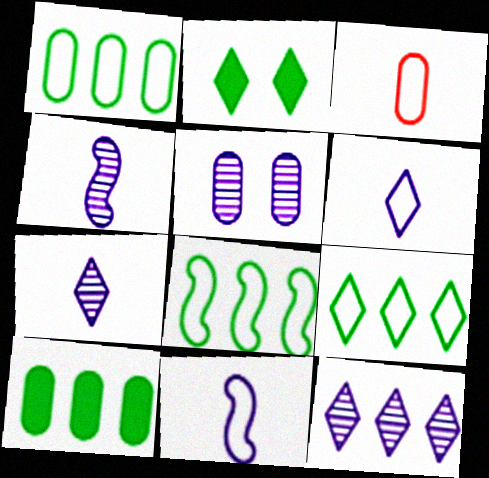[[1, 8, 9], 
[3, 5, 10], 
[4, 5, 12]]